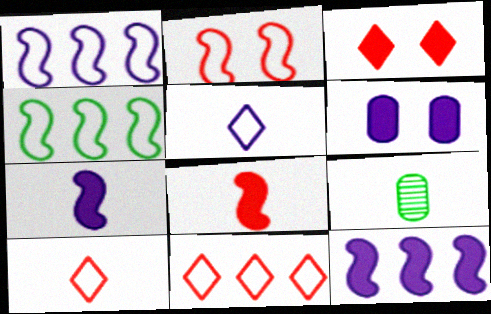[[1, 3, 9], 
[5, 8, 9], 
[7, 9, 10]]